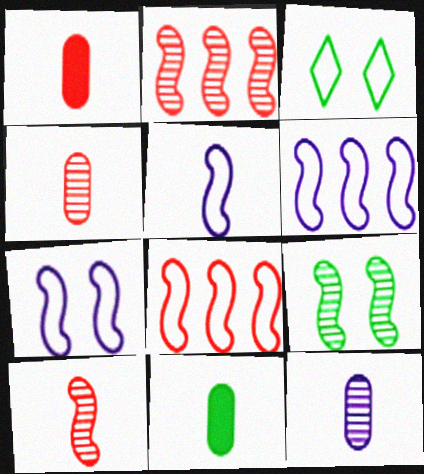[[5, 6, 7]]